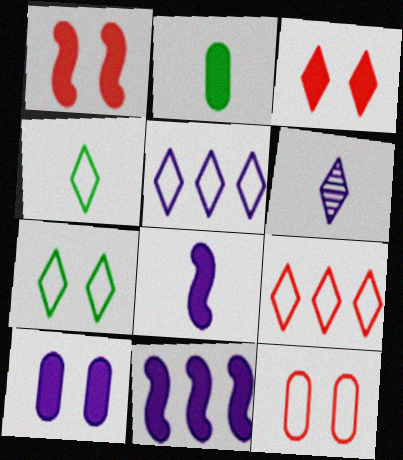[[2, 3, 11]]